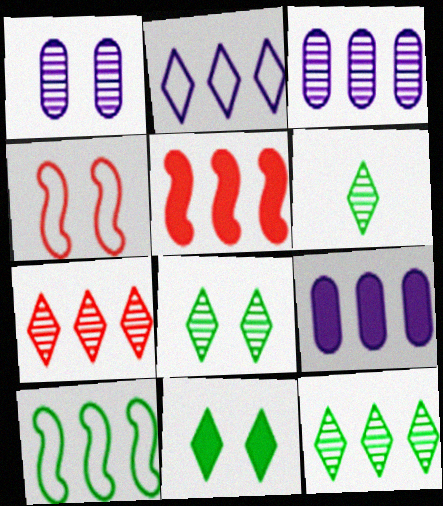[[1, 4, 11], 
[4, 6, 9], 
[6, 8, 12], 
[7, 9, 10]]